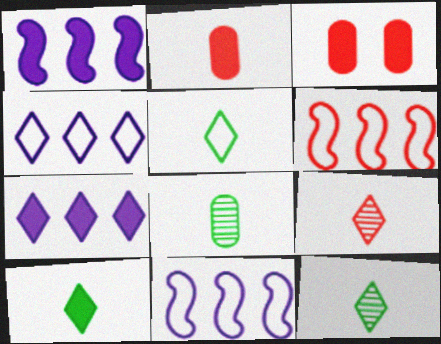[[1, 3, 10], 
[3, 6, 9], 
[3, 11, 12], 
[5, 10, 12]]